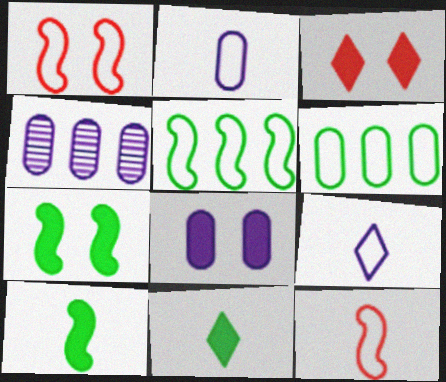[[1, 4, 11], 
[1, 6, 9], 
[2, 4, 8], 
[3, 7, 8]]